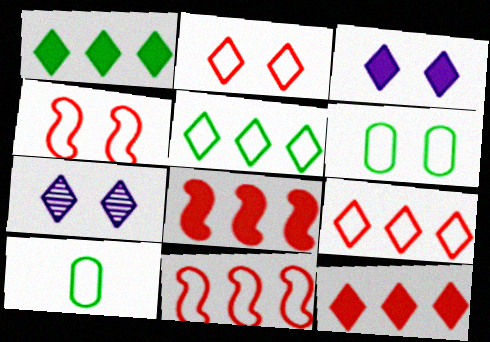[[7, 8, 10]]